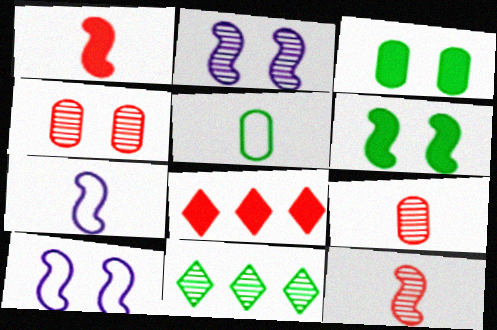[[2, 5, 8], 
[2, 9, 11], 
[5, 6, 11]]